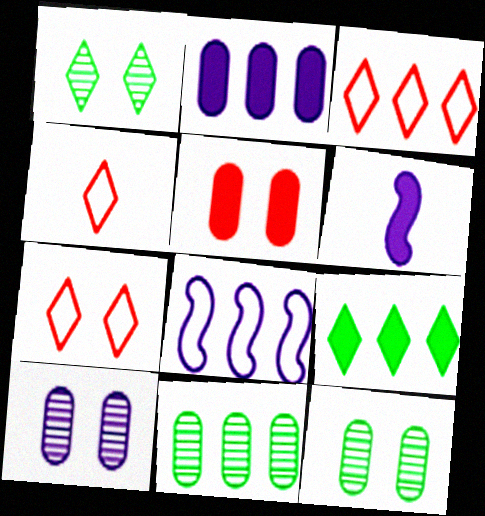[[3, 4, 7], 
[3, 6, 12], 
[5, 6, 9], 
[6, 7, 11]]